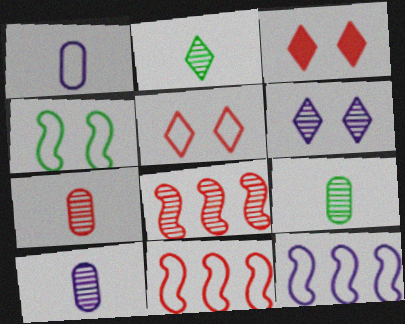[[3, 7, 11], 
[3, 9, 12], 
[6, 8, 9], 
[7, 9, 10]]